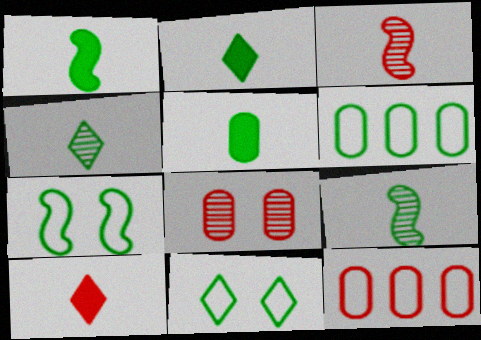[[1, 2, 5]]